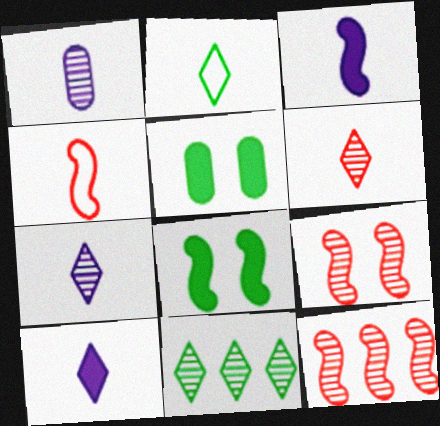[[1, 9, 11], 
[2, 6, 10]]